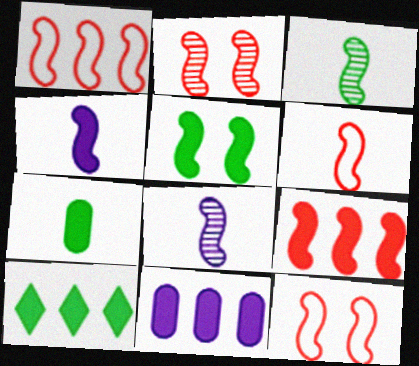[[1, 5, 8], 
[1, 6, 12], 
[2, 6, 9], 
[3, 4, 6], 
[4, 5, 9], 
[5, 7, 10], 
[9, 10, 11]]